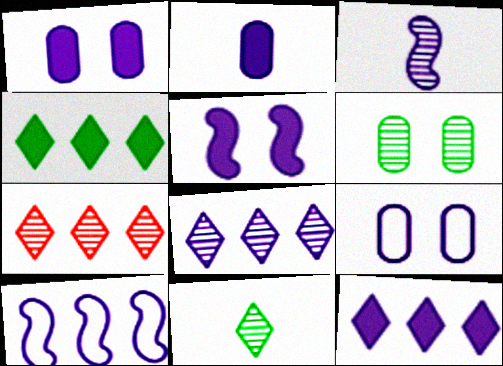[[2, 5, 12], 
[3, 5, 10], 
[3, 6, 7], 
[3, 9, 12]]